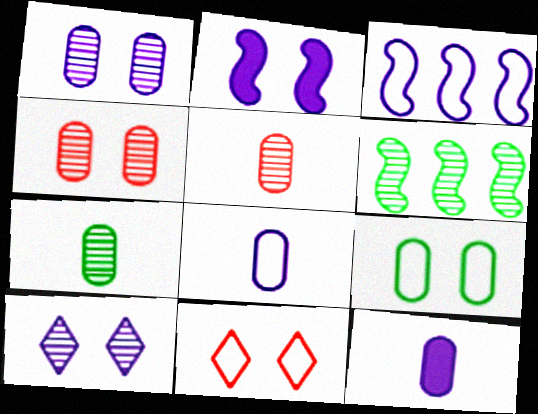[[3, 10, 12], 
[5, 6, 10], 
[6, 11, 12]]